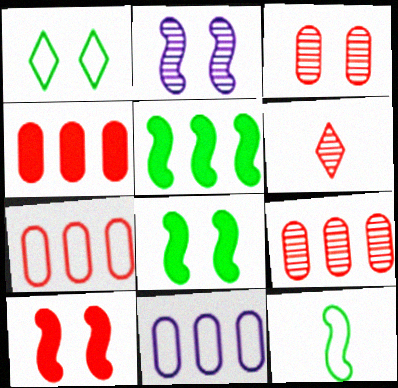[[4, 7, 9], 
[6, 7, 10], 
[6, 8, 11]]